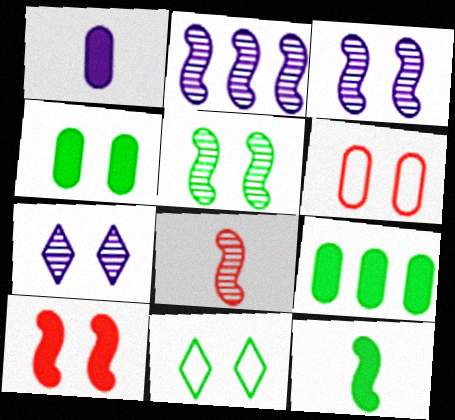[[2, 5, 8], 
[4, 5, 11]]